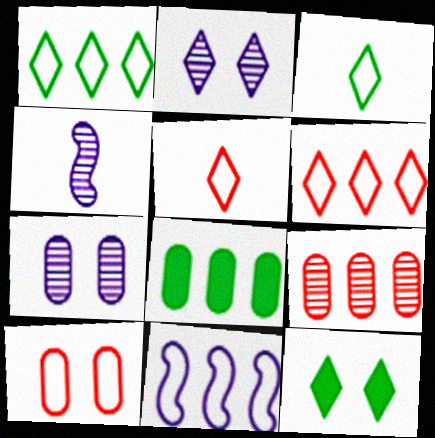[[3, 10, 11]]